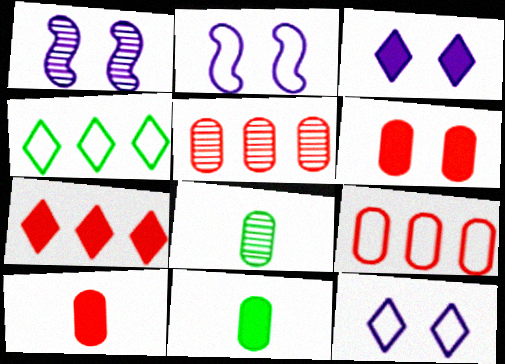[[1, 4, 10], 
[2, 7, 8]]